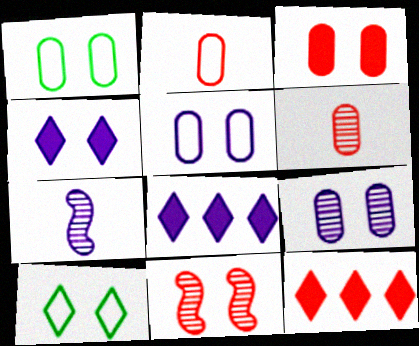[[1, 3, 9], 
[1, 4, 11], 
[1, 7, 12], 
[2, 11, 12], 
[5, 7, 8]]